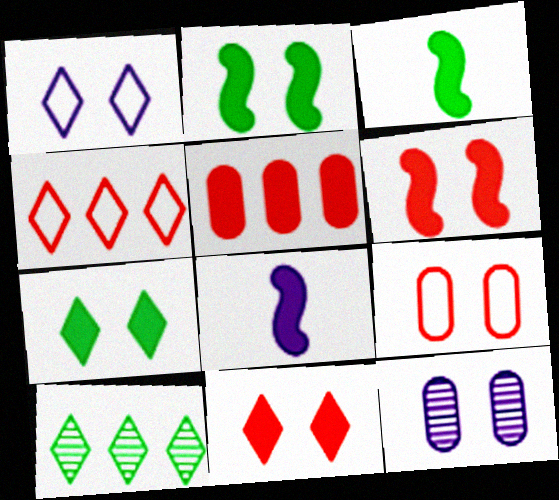[[3, 4, 12], 
[5, 7, 8], 
[8, 9, 10]]